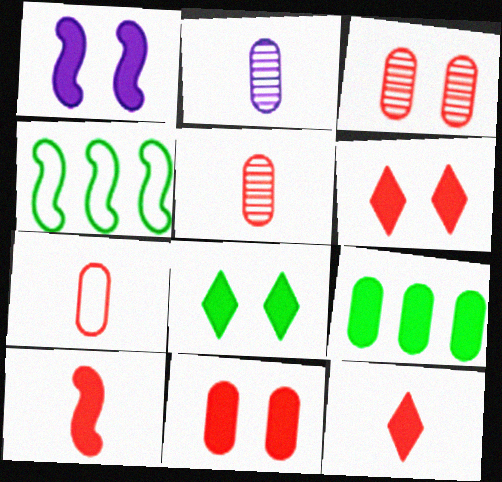[[1, 8, 11], 
[1, 9, 12], 
[2, 4, 6]]